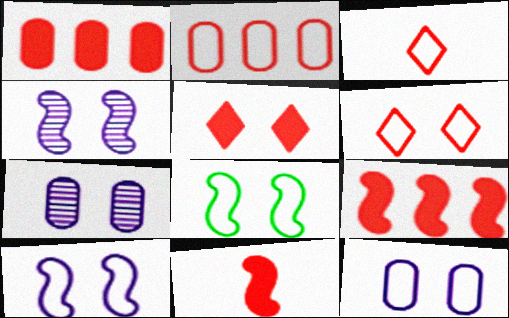[[1, 5, 11], 
[5, 7, 8], 
[6, 8, 12]]